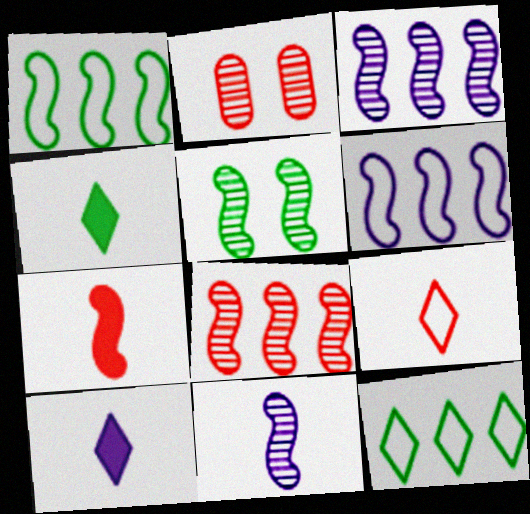[[1, 2, 10], 
[2, 4, 6], 
[5, 6, 7], 
[5, 8, 11]]